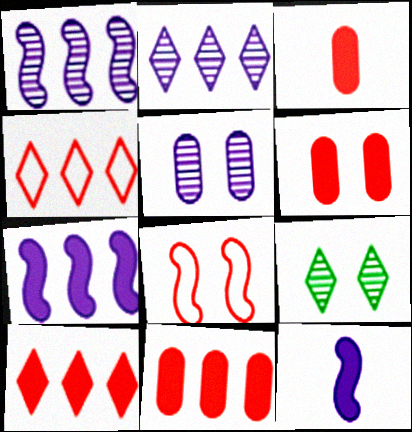[[3, 6, 11]]